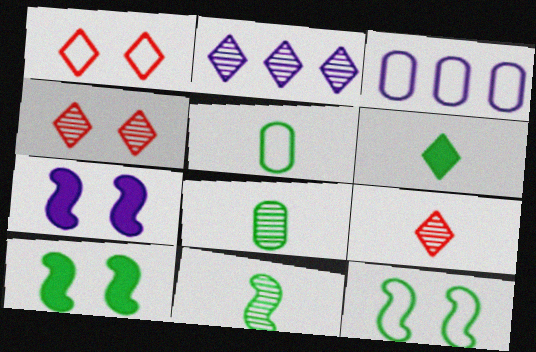[[1, 2, 6], 
[3, 9, 10], 
[5, 6, 11]]